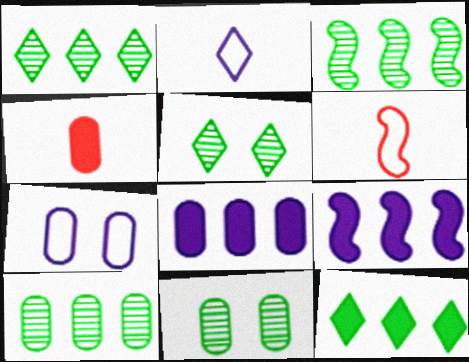[[1, 3, 10], 
[4, 7, 10], 
[5, 6, 8]]